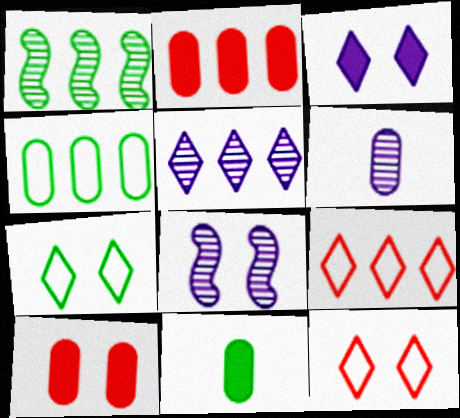[[1, 7, 11], 
[4, 6, 10], 
[5, 6, 8], 
[7, 8, 10], 
[8, 9, 11]]